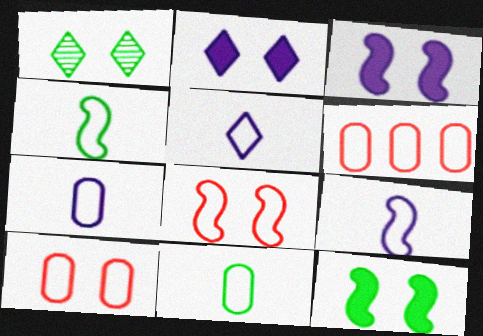[[1, 3, 10], 
[5, 7, 9]]